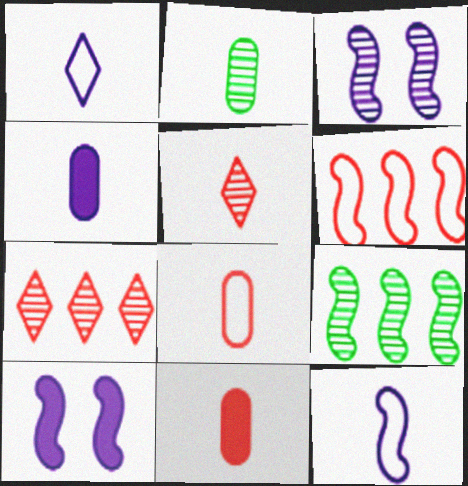[[2, 3, 7], 
[2, 4, 8]]